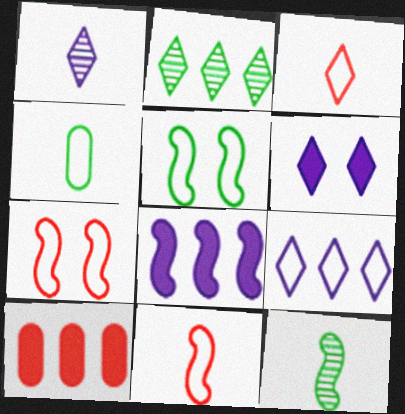[[1, 5, 10], 
[1, 6, 9], 
[2, 3, 6], 
[4, 7, 9], 
[7, 8, 12]]